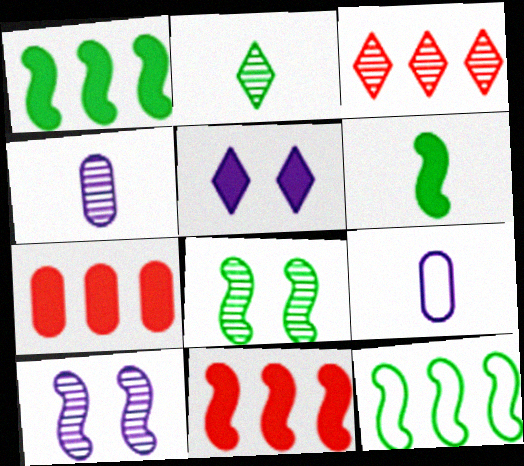[[3, 4, 8], 
[5, 6, 7], 
[6, 8, 12]]